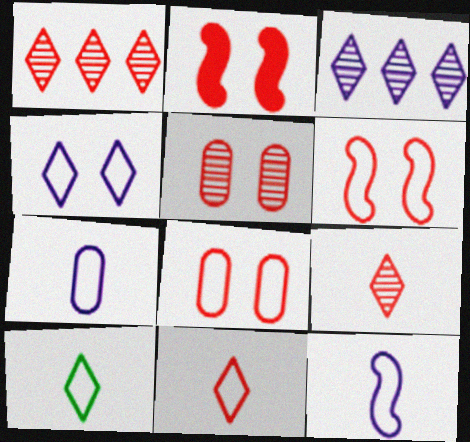[]